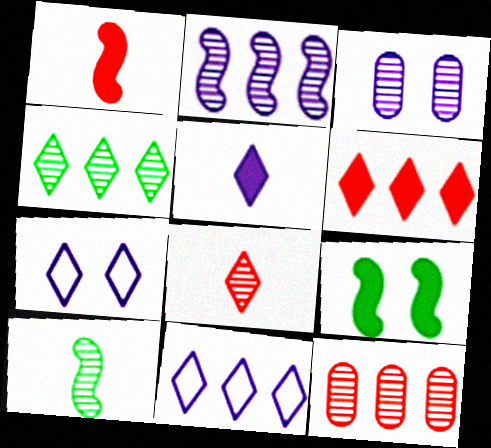[[2, 4, 12], 
[4, 6, 11]]